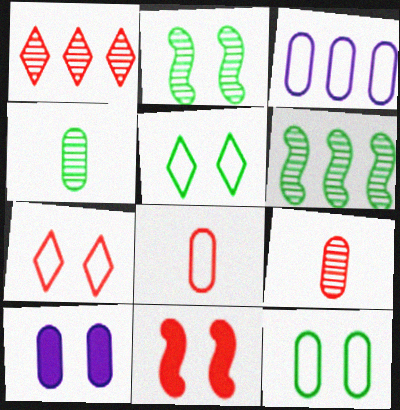[[1, 8, 11], 
[2, 7, 10], 
[3, 8, 12]]